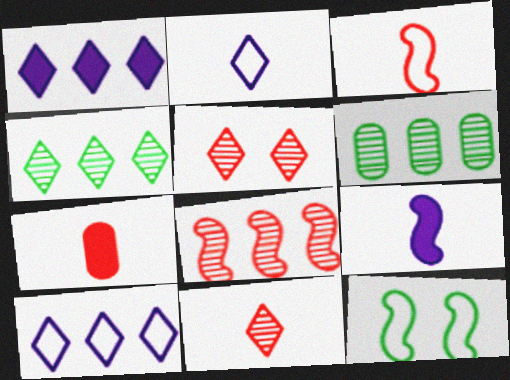[[3, 7, 11], 
[8, 9, 12]]